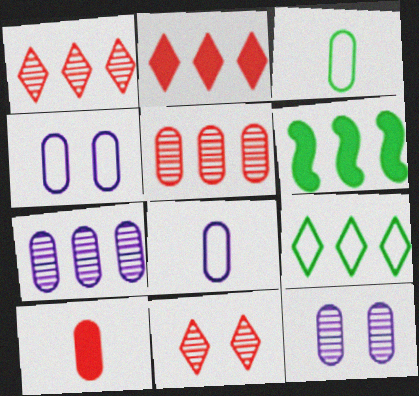[[6, 8, 11]]